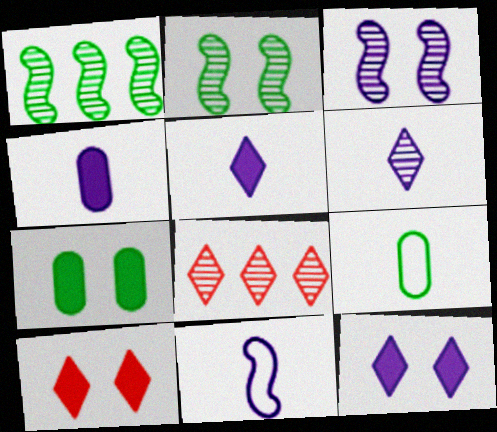[[4, 6, 11], 
[7, 8, 11]]